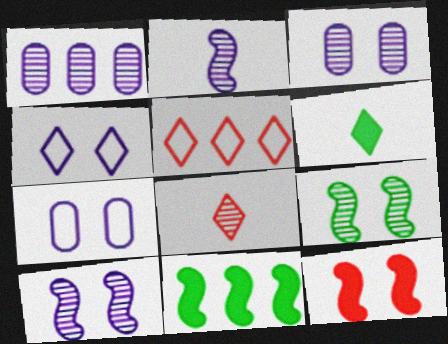[[1, 5, 11], 
[1, 8, 9], 
[7, 8, 11]]